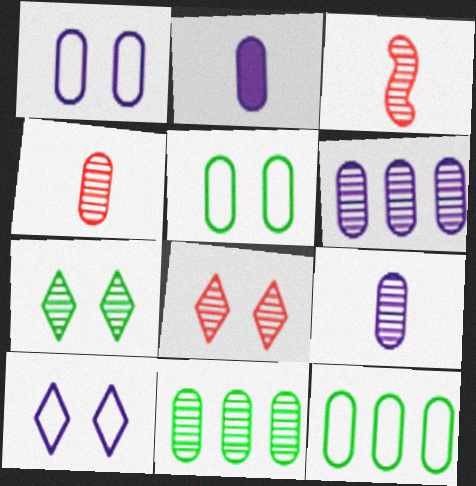[[1, 2, 6], 
[3, 6, 7]]